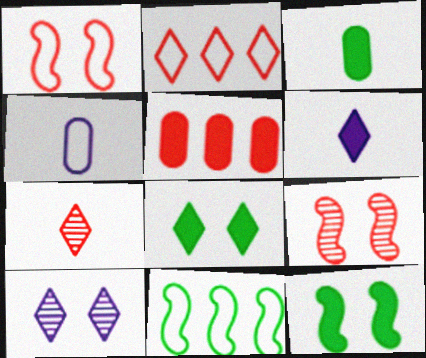[[1, 5, 7], 
[5, 6, 12]]